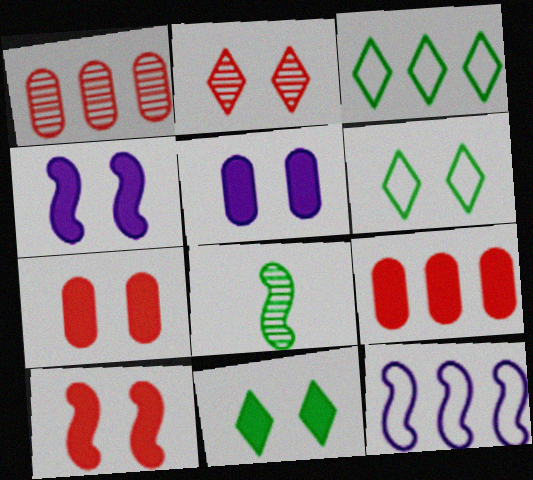[[4, 7, 11], 
[5, 10, 11], 
[8, 10, 12]]